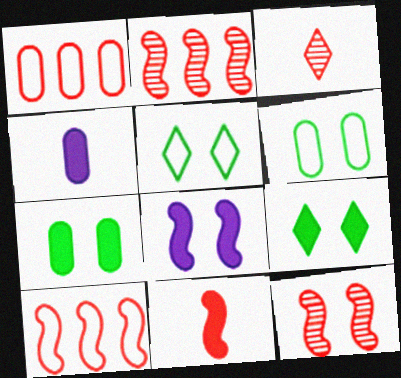[[2, 4, 5], 
[10, 11, 12]]